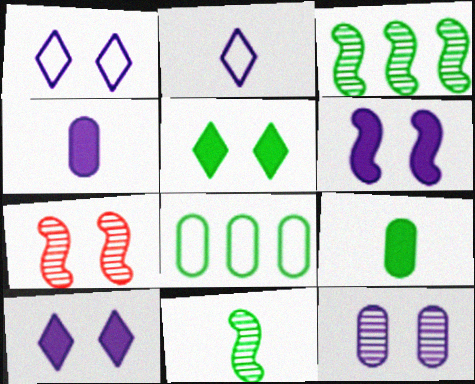[[1, 6, 12], 
[5, 8, 11]]